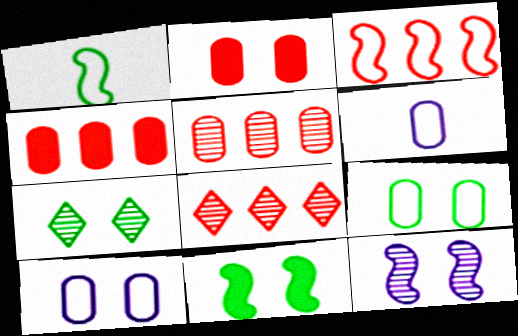[[3, 4, 8], 
[6, 8, 11], 
[7, 9, 11]]